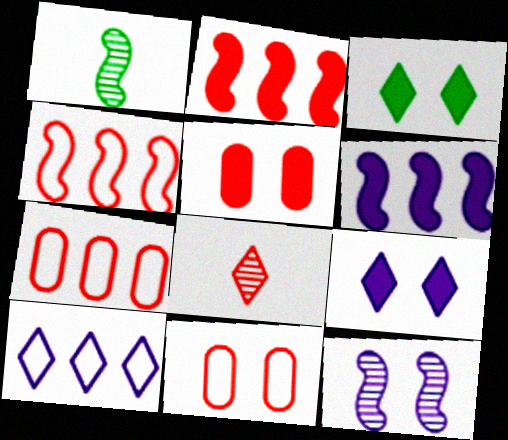[[1, 5, 10], 
[1, 7, 9], 
[2, 8, 11], 
[3, 8, 10], 
[3, 11, 12], 
[4, 5, 8]]